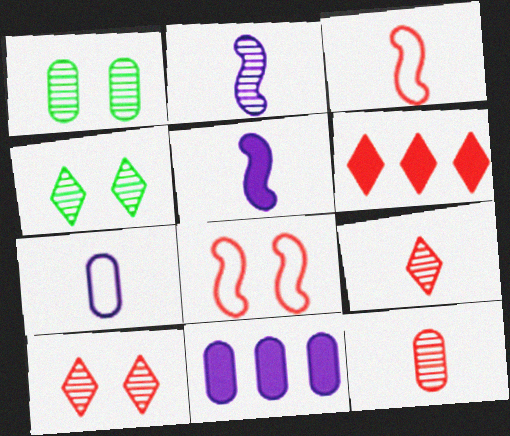[[3, 4, 11], 
[6, 8, 12]]